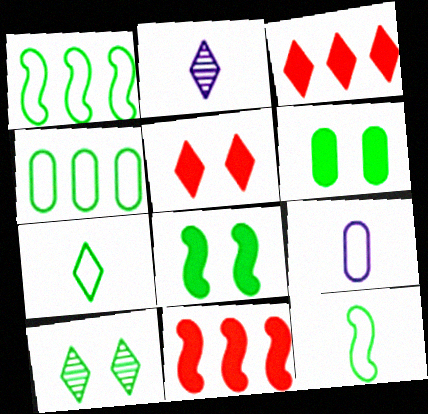[[9, 10, 11]]